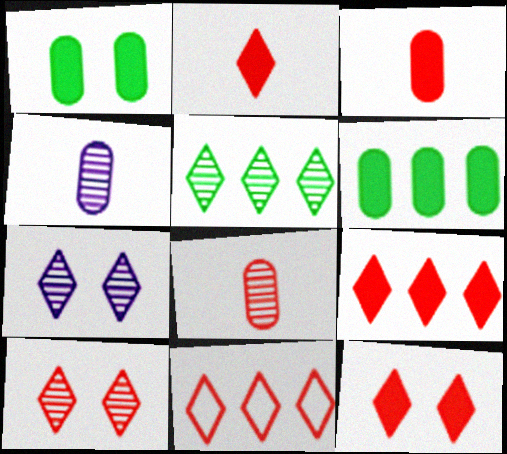[[2, 9, 12], 
[2, 10, 11]]